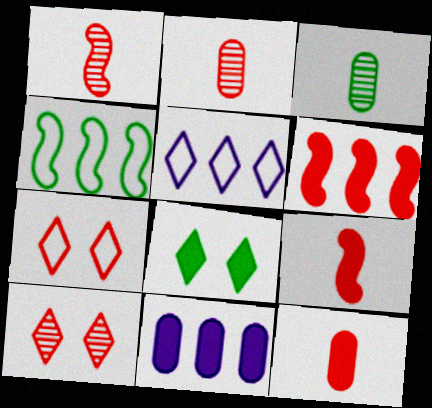[[2, 6, 7], 
[3, 4, 8], 
[8, 9, 11]]